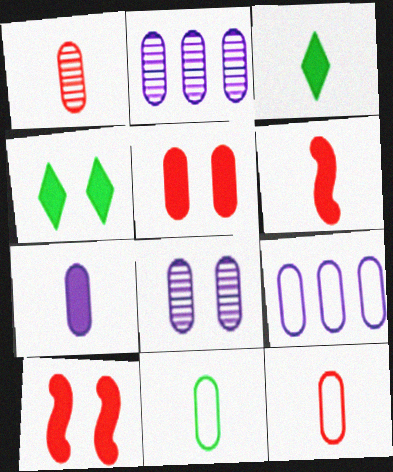[[1, 7, 11], 
[2, 5, 11], 
[3, 6, 7], 
[7, 8, 9]]